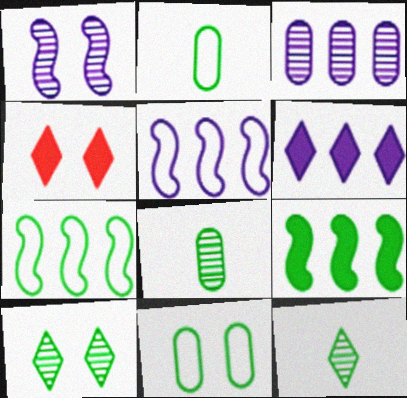[[1, 4, 11], 
[2, 9, 10], 
[3, 5, 6], 
[4, 5, 8], 
[9, 11, 12]]